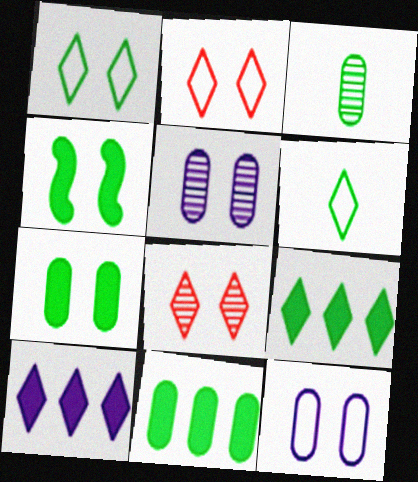[[2, 4, 5], 
[4, 8, 12], 
[6, 8, 10]]